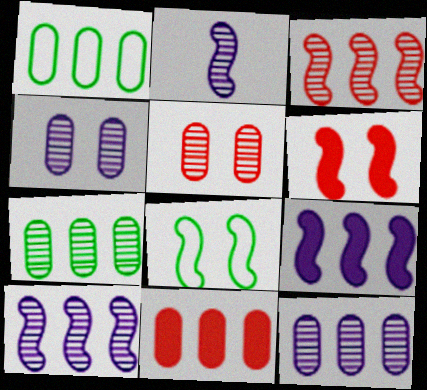[[1, 11, 12]]